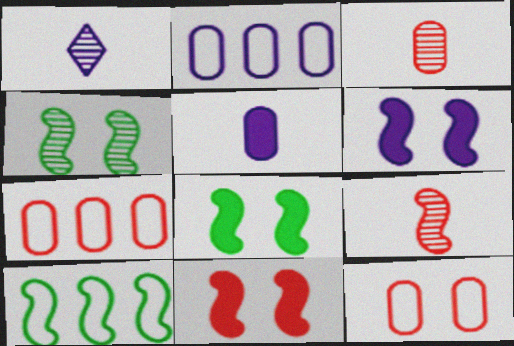[[1, 2, 6], 
[1, 7, 8], 
[6, 8, 11], 
[6, 9, 10]]